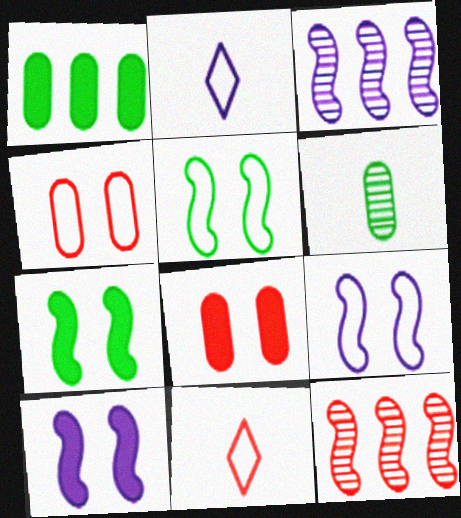[[8, 11, 12]]